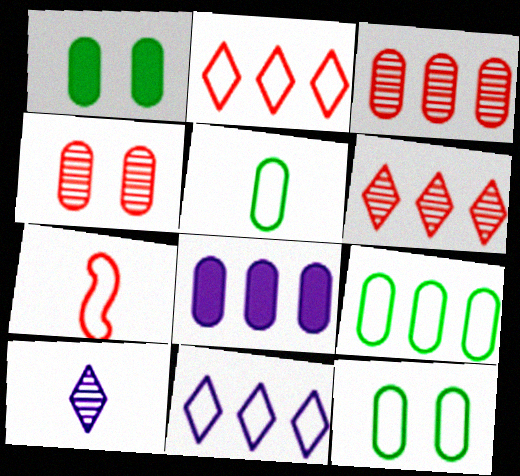[[3, 8, 9], 
[4, 5, 8], 
[5, 9, 12], 
[7, 11, 12]]